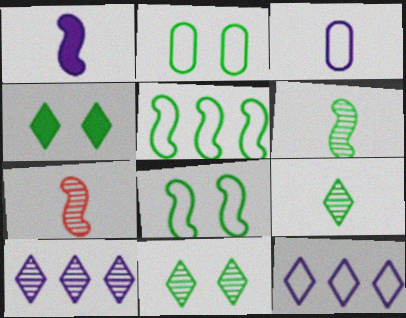[]